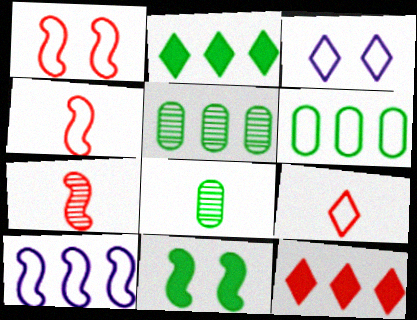[[3, 4, 6], 
[5, 10, 12], 
[7, 10, 11]]